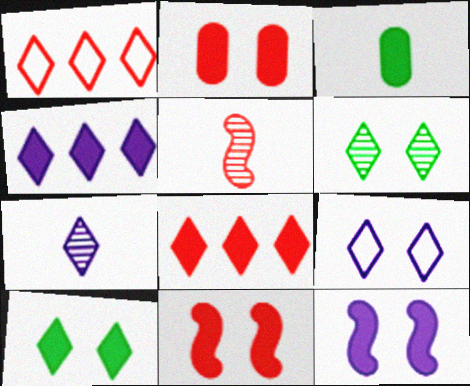[[1, 2, 5], 
[1, 7, 10], 
[2, 10, 12], 
[3, 4, 11], 
[3, 8, 12], 
[4, 7, 9]]